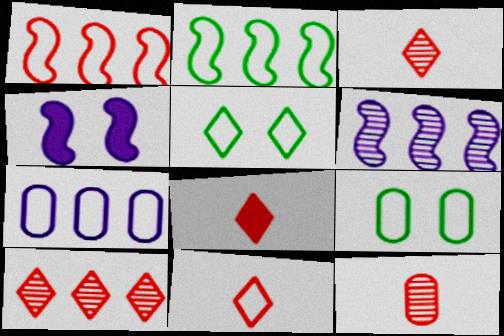[[3, 8, 11], 
[6, 8, 9]]